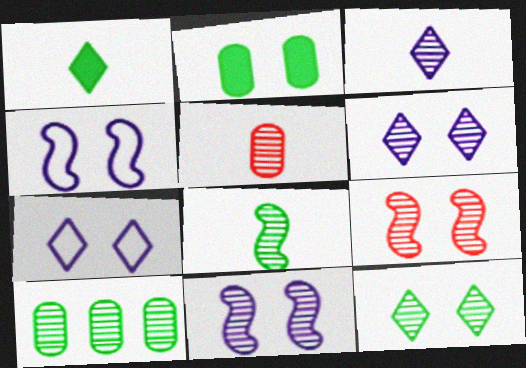[[2, 7, 9], 
[3, 5, 8], 
[3, 9, 10], 
[8, 10, 12]]